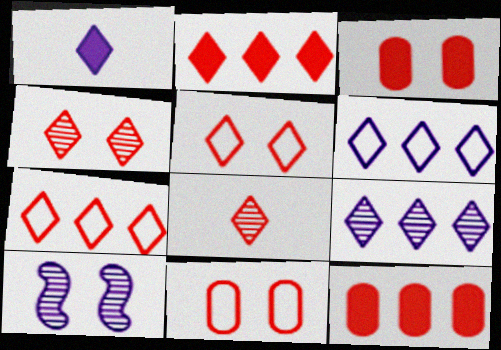[[2, 5, 8]]